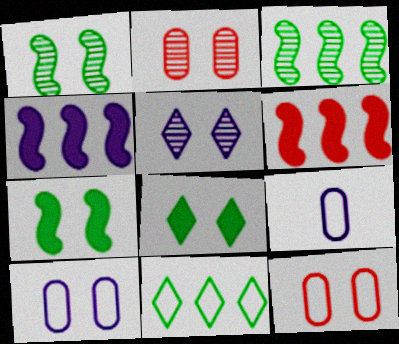[[1, 2, 5], 
[4, 5, 9], 
[5, 7, 12]]